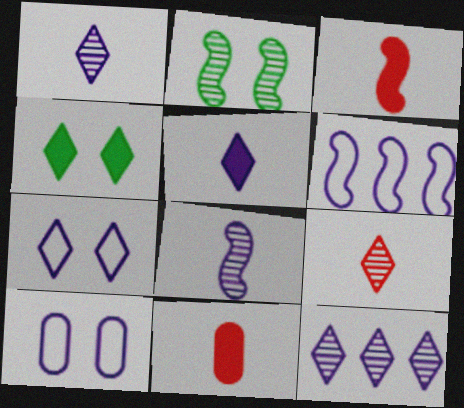[[2, 3, 6], 
[5, 7, 12]]